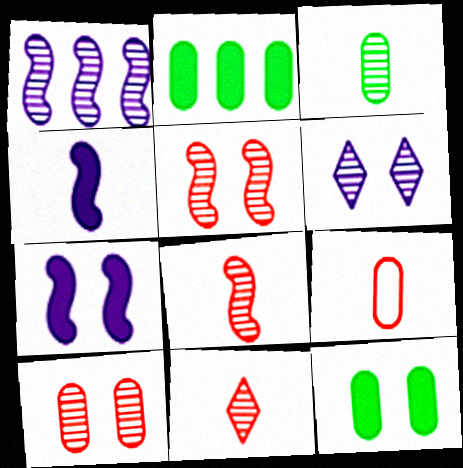[]